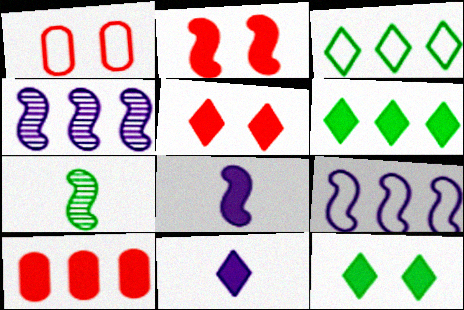[[2, 7, 9], 
[3, 4, 10], 
[5, 6, 11], 
[8, 10, 12]]